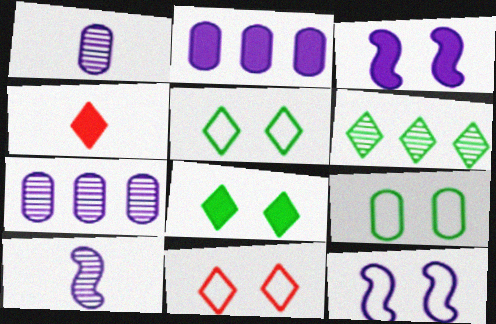[[9, 11, 12]]